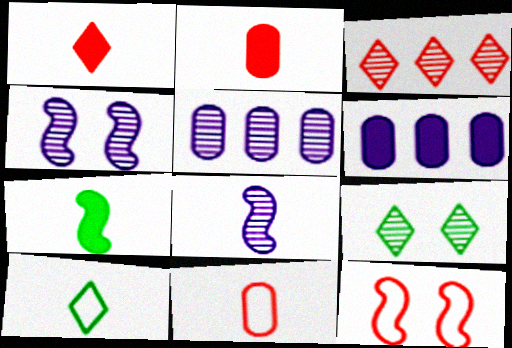[[2, 3, 12], 
[2, 8, 10]]